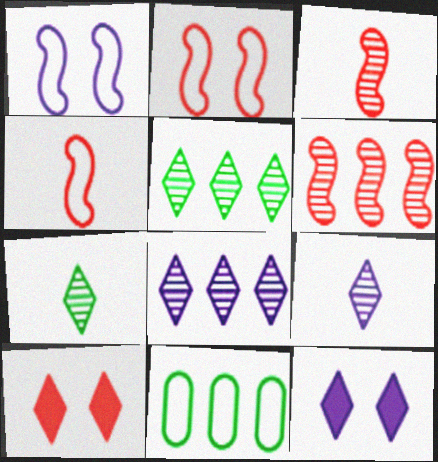[[3, 11, 12]]